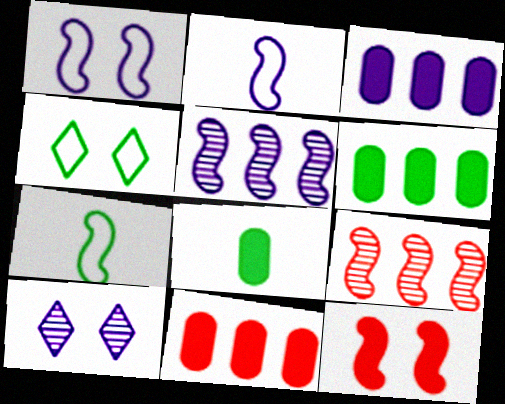[[2, 3, 10], 
[3, 6, 11], 
[5, 7, 12], 
[7, 10, 11]]